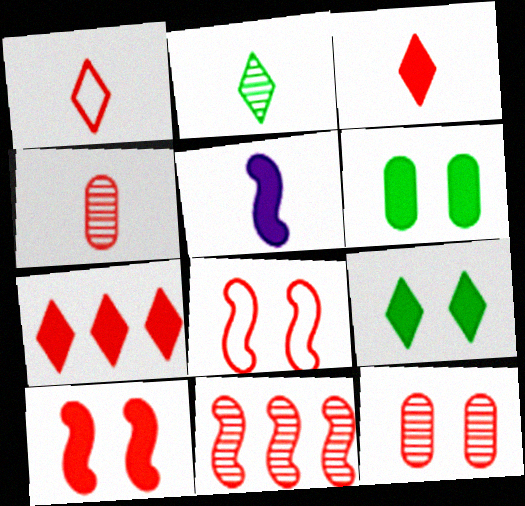[[4, 7, 8], 
[5, 6, 7]]